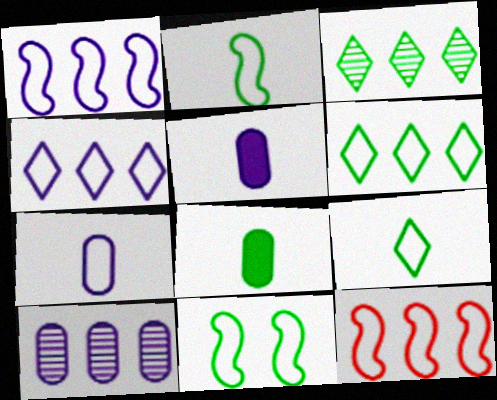[[3, 8, 11]]